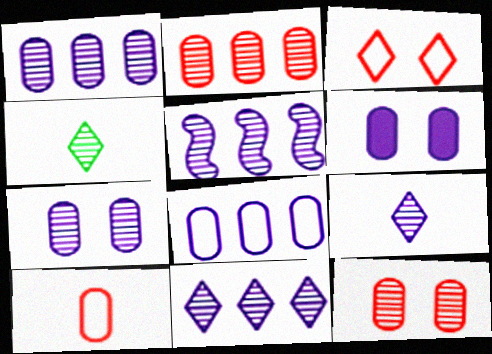[[1, 5, 11], 
[4, 5, 12], 
[5, 7, 9]]